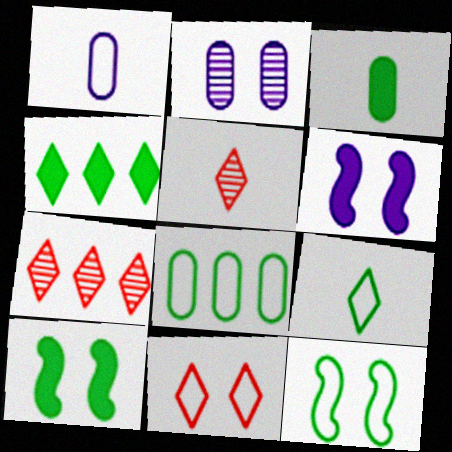[[1, 7, 10], 
[2, 10, 11], 
[3, 4, 10], 
[5, 6, 8], 
[8, 9, 12]]